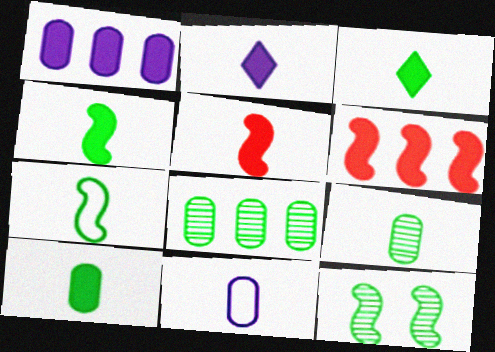[[2, 5, 10], 
[3, 4, 10], 
[3, 7, 9]]